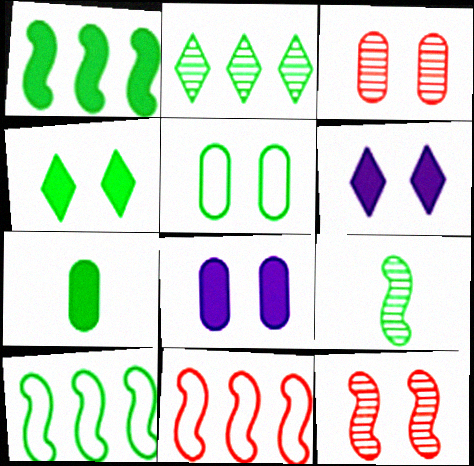[[1, 4, 7], 
[3, 5, 8], 
[5, 6, 12]]